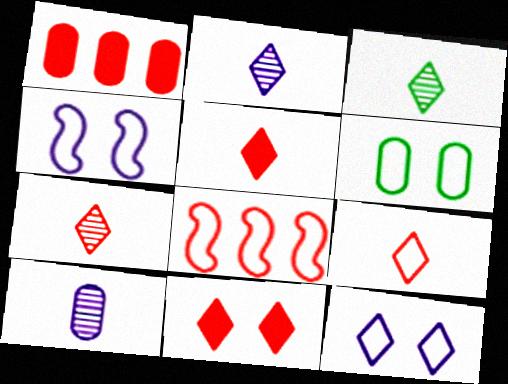[[1, 3, 4], 
[1, 6, 10], 
[2, 3, 7], 
[5, 7, 9]]